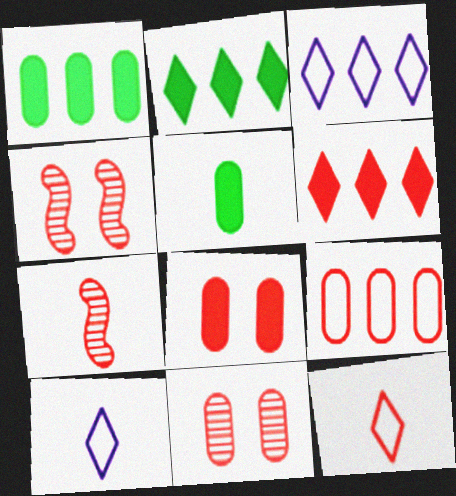[[1, 4, 10], 
[3, 4, 5], 
[5, 7, 10]]